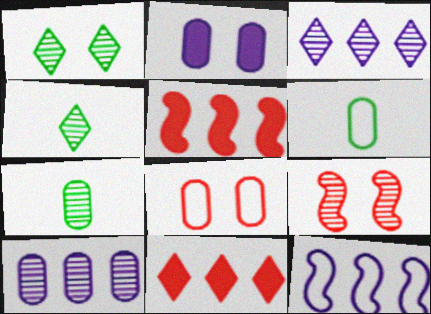[[3, 7, 9], 
[4, 9, 10]]